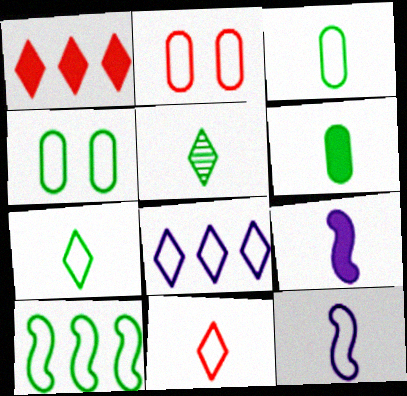[[3, 11, 12], 
[4, 7, 10]]